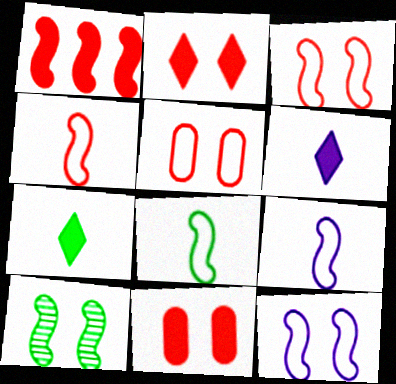[[1, 9, 10], 
[4, 8, 9]]